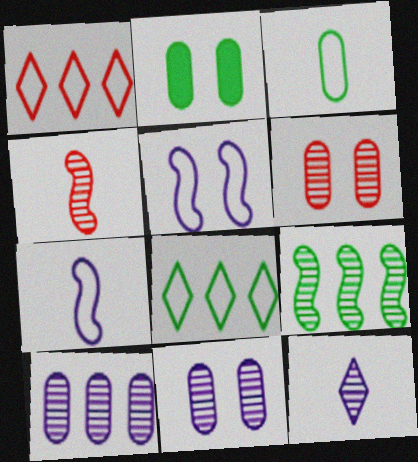[[1, 3, 5], 
[6, 9, 12]]